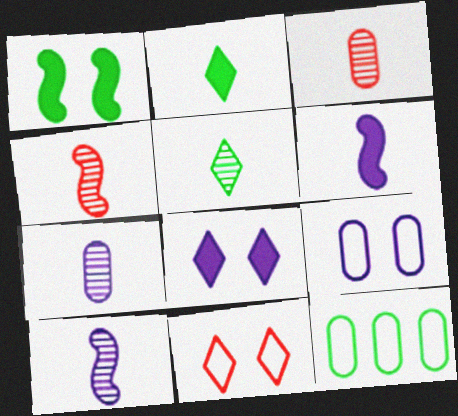[[1, 5, 12], 
[3, 5, 10], 
[4, 5, 7], 
[4, 8, 12]]